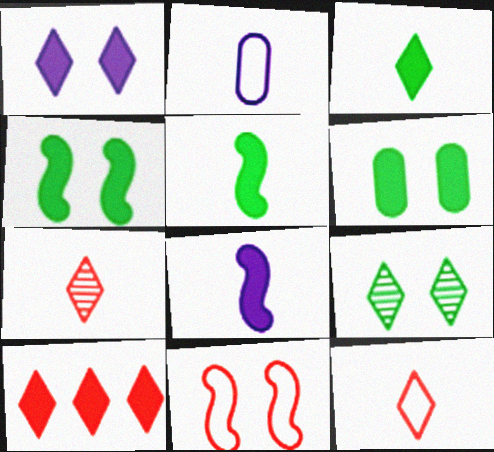[[1, 3, 10], 
[2, 5, 7], 
[6, 8, 10]]